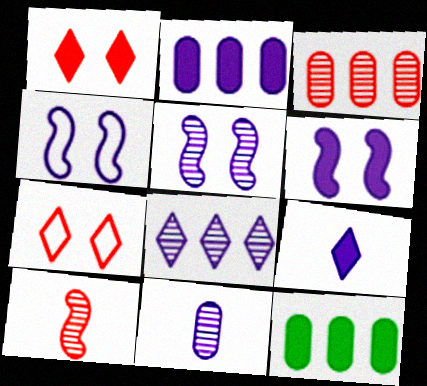[[2, 6, 9], 
[4, 5, 6], 
[5, 8, 11]]